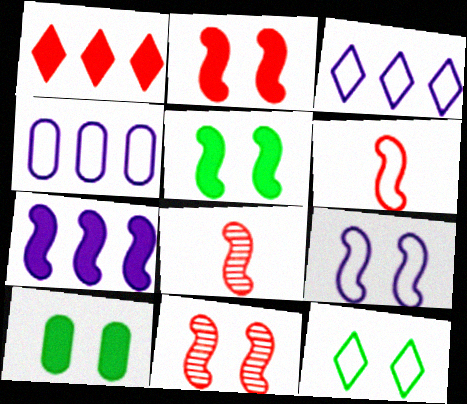[[3, 8, 10], 
[4, 6, 12], 
[5, 9, 11]]